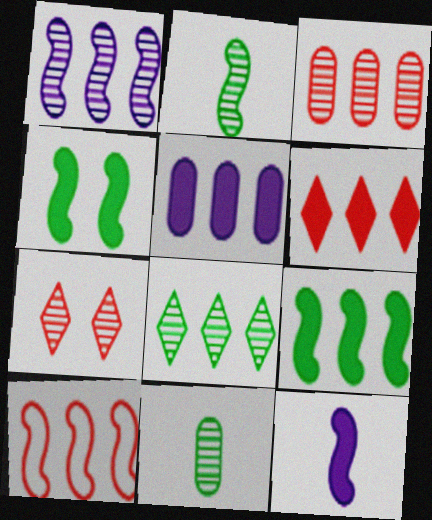[[1, 3, 8], 
[1, 7, 11], 
[1, 9, 10], 
[3, 6, 10], 
[5, 6, 9], 
[5, 8, 10]]